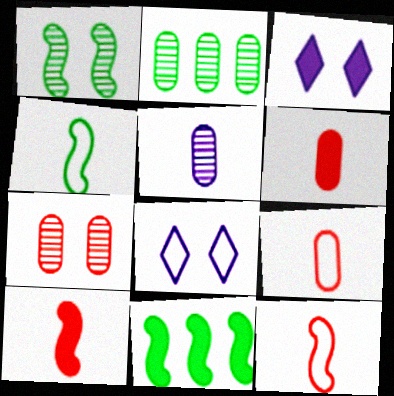[[1, 4, 11], 
[2, 3, 12], 
[2, 5, 7], 
[2, 8, 10], 
[3, 6, 11]]